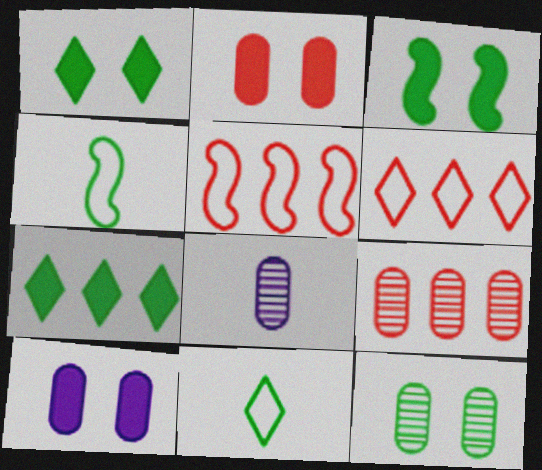[[1, 5, 8], 
[3, 6, 8], 
[4, 7, 12], 
[8, 9, 12]]